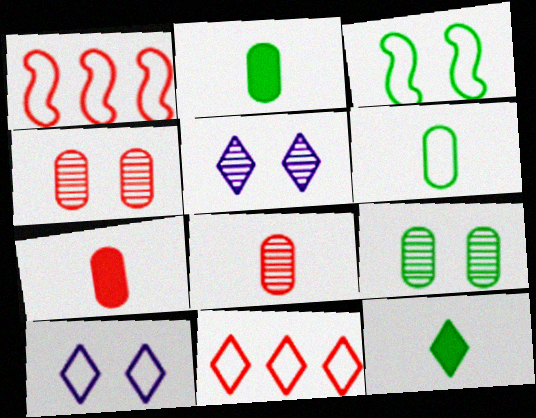[[1, 2, 5], 
[1, 6, 10], 
[5, 11, 12]]